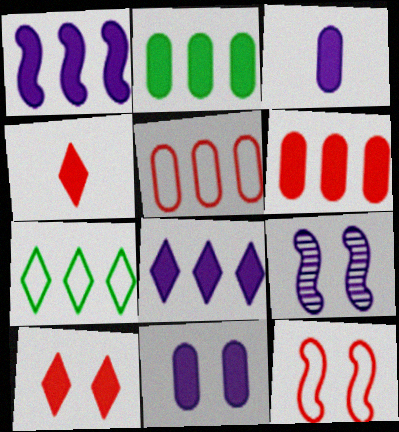[]